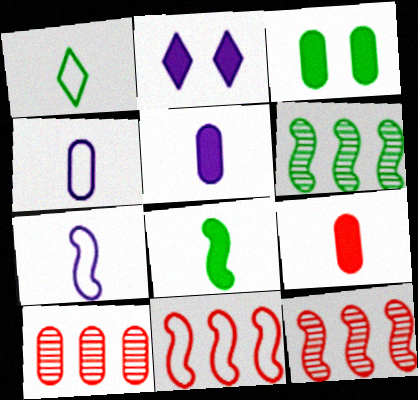[[1, 3, 6], 
[3, 4, 10]]